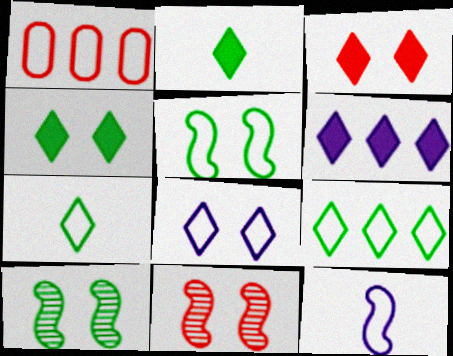[[2, 3, 6]]